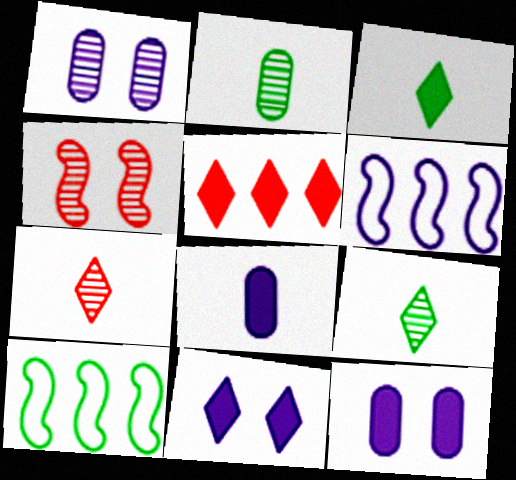[[3, 5, 11], 
[7, 10, 12]]